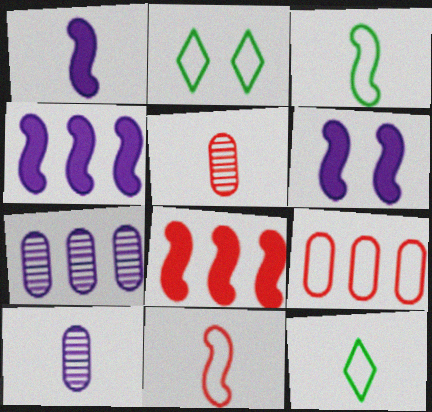[[1, 4, 6], 
[1, 5, 12], 
[2, 4, 5], 
[2, 8, 10]]